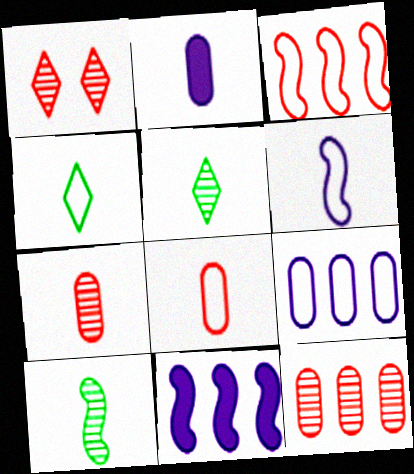[[4, 6, 8]]